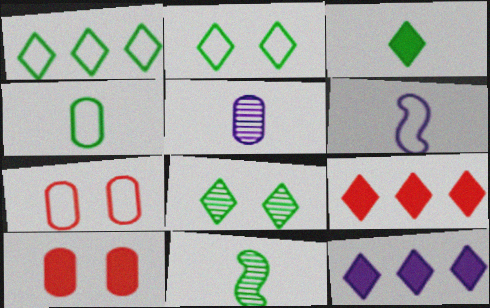[[1, 3, 8], 
[1, 6, 7], 
[3, 4, 11], 
[7, 11, 12]]